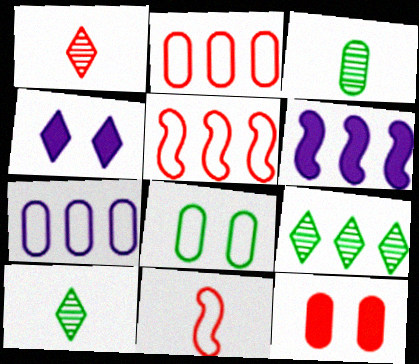[[1, 5, 12], 
[1, 6, 8], 
[2, 6, 9], 
[3, 4, 5], 
[3, 7, 12]]